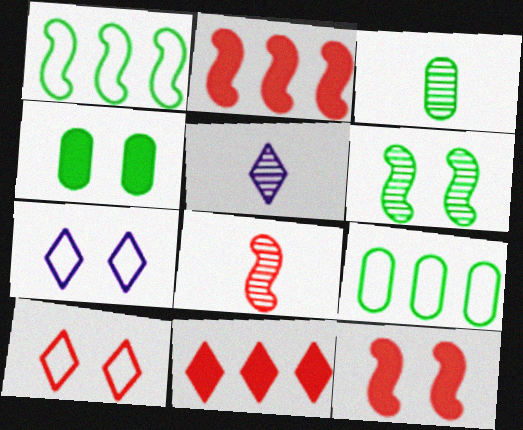[[2, 3, 7], 
[3, 4, 9], 
[3, 5, 8], 
[5, 9, 12]]